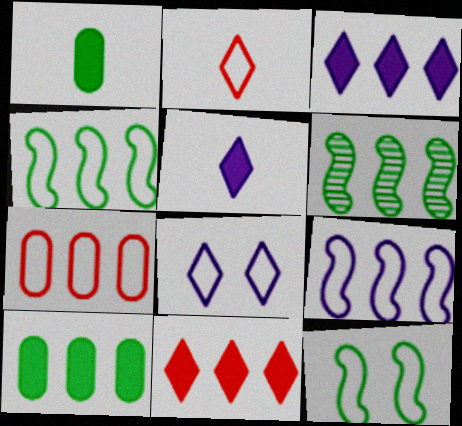[[3, 6, 7]]